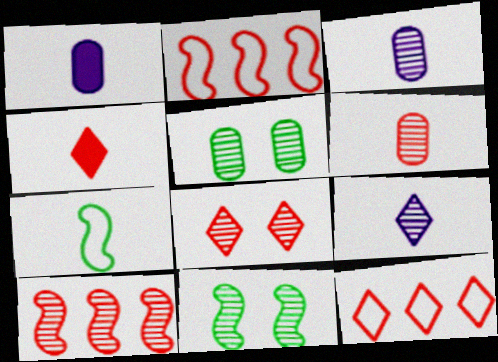[[1, 11, 12], 
[3, 4, 7], 
[4, 8, 12], 
[5, 9, 10], 
[6, 8, 10]]